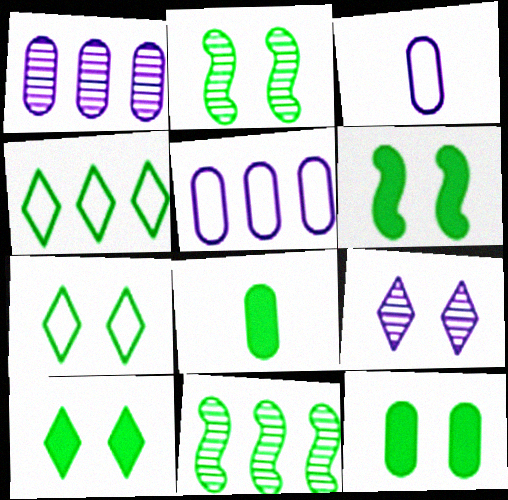[[2, 4, 8], 
[2, 7, 12], 
[6, 10, 12], 
[7, 8, 11]]